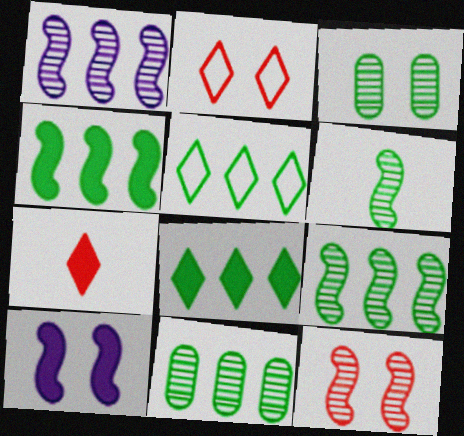[[1, 6, 12], 
[2, 3, 10], 
[4, 5, 11]]